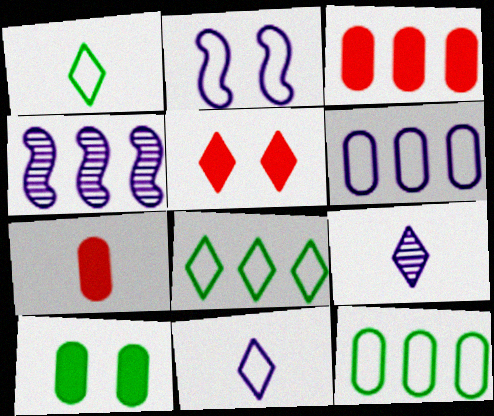[[2, 6, 11], 
[3, 4, 8], 
[5, 8, 9]]